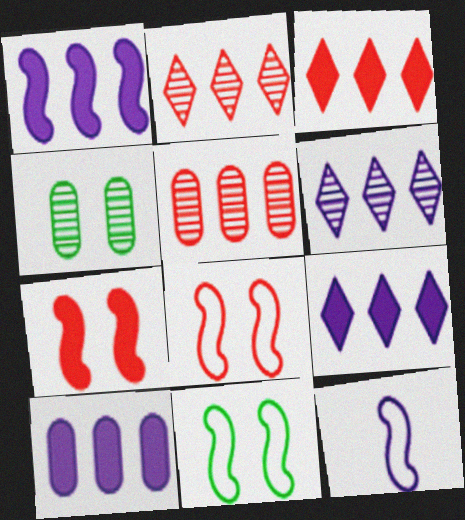[[1, 9, 10], 
[3, 4, 12]]